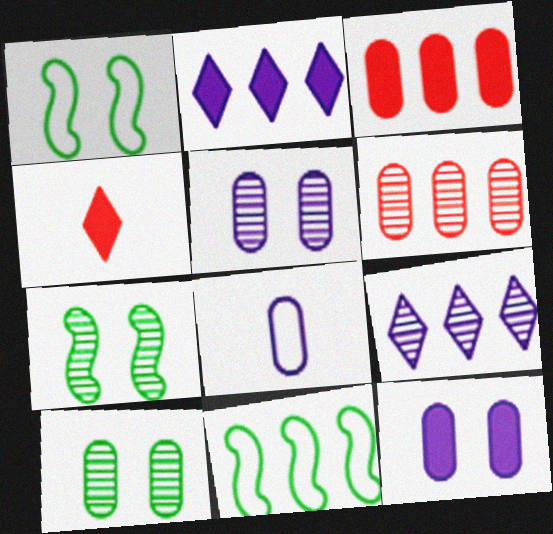[[2, 6, 11], 
[3, 8, 10], 
[3, 9, 11], 
[4, 5, 11]]